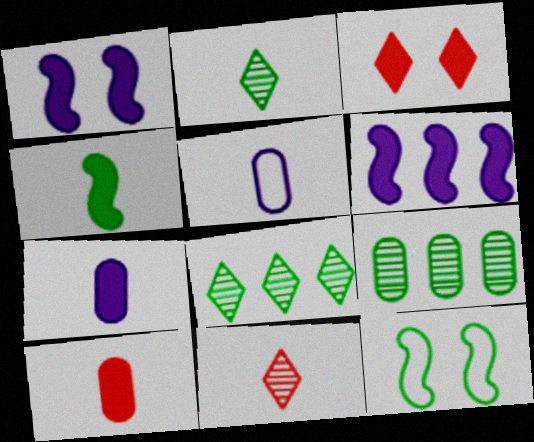[[4, 5, 11]]